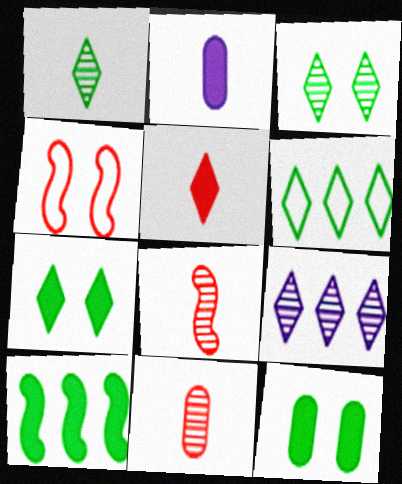[[1, 6, 7]]